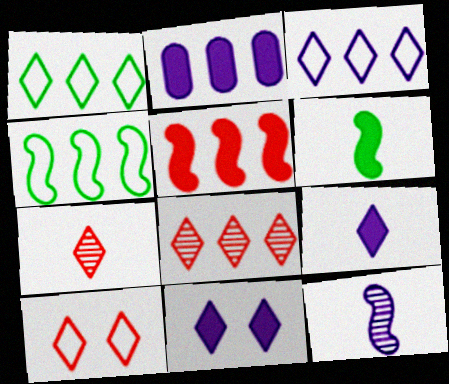[[1, 7, 11], 
[2, 4, 8]]